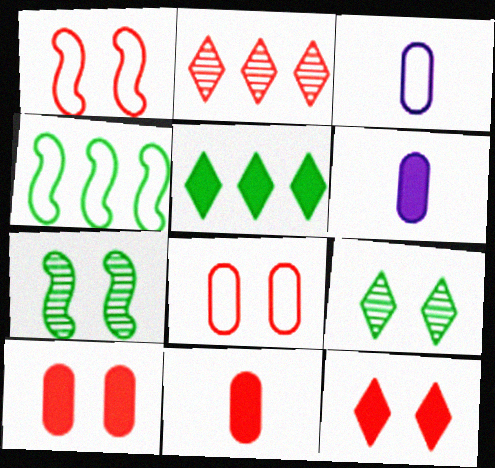[[1, 2, 11]]